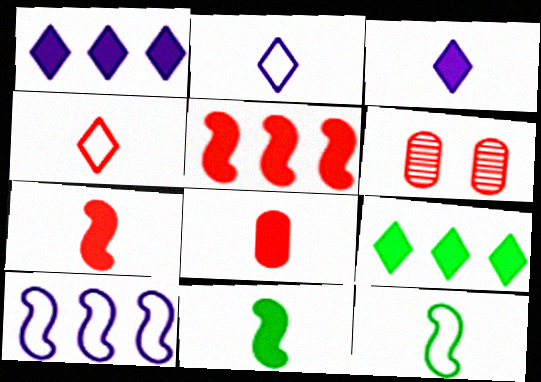[[1, 6, 12], 
[3, 8, 11], 
[4, 5, 6]]